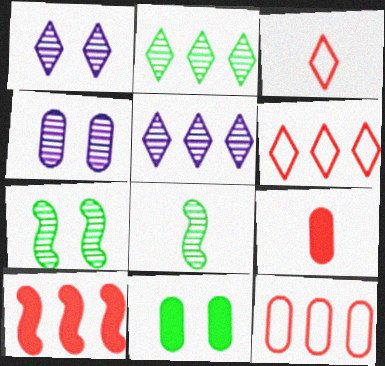[]